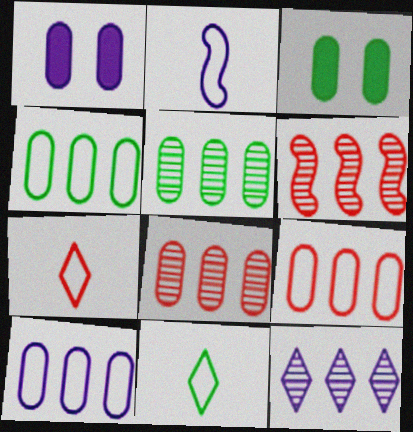[[1, 2, 12], 
[1, 6, 11], 
[4, 9, 10], 
[5, 6, 12]]